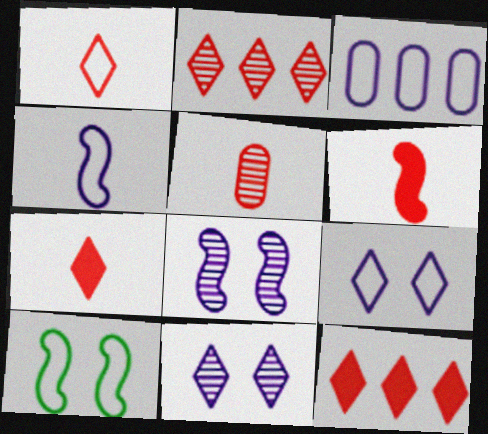[[1, 3, 10], 
[1, 5, 6], 
[3, 4, 9]]